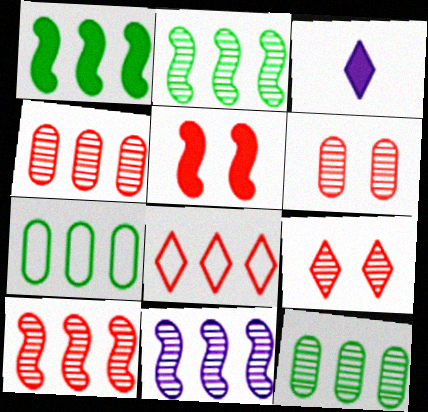[[2, 10, 11]]